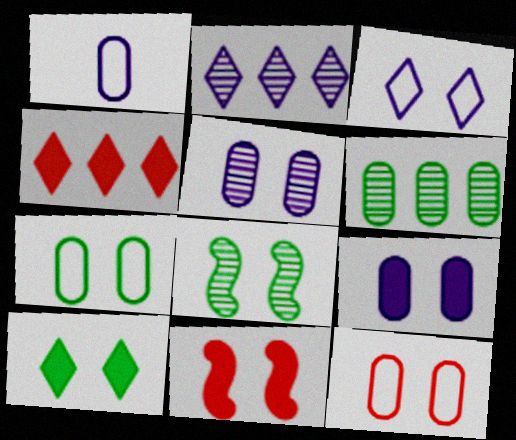[[1, 4, 8], 
[7, 8, 10], 
[9, 10, 11]]